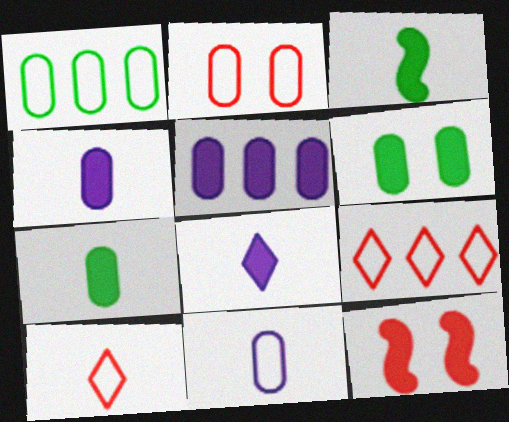[[1, 2, 11]]